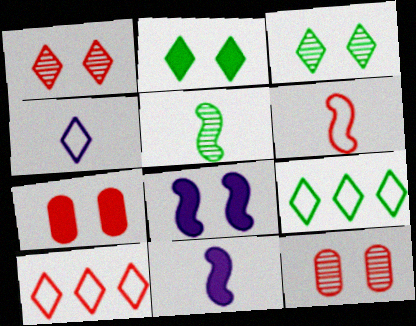[[2, 7, 8], 
[5, 6, 11], 
[9, 11, 12]]